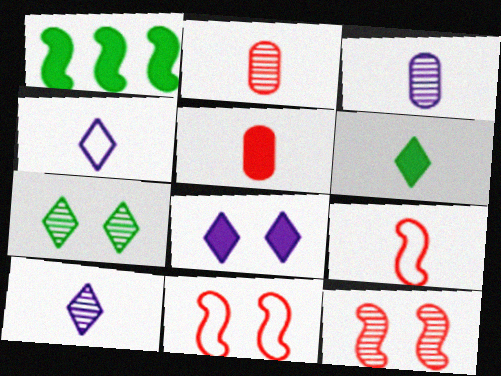[[1, 5, 8], 
[3, 6, 9]]